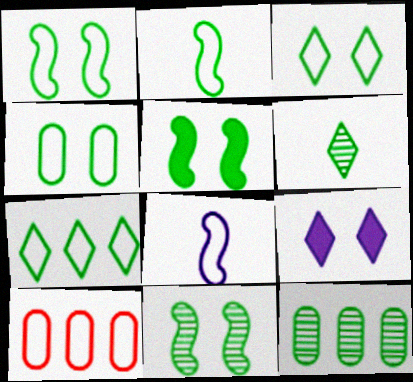[[1, 3, 4], 
[1, 5, 11], 
[2, 4, 7], 
[3, 8, 10], 
[6, 11, 12]]